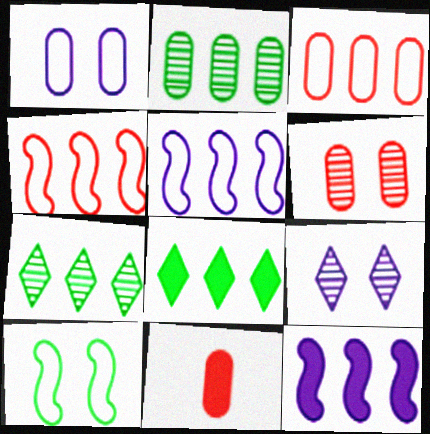[[1, 2, 11], 
[3, 6, 11], 
[3, 7, 12]]